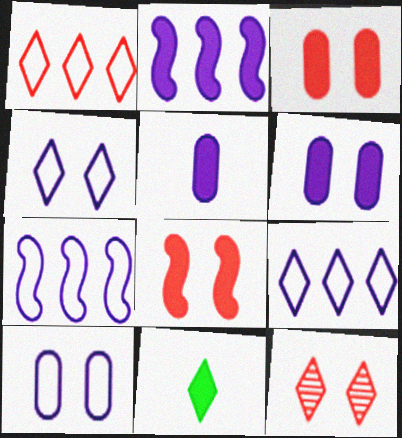[[2, 3, 11], 
[9, 11, 12]]